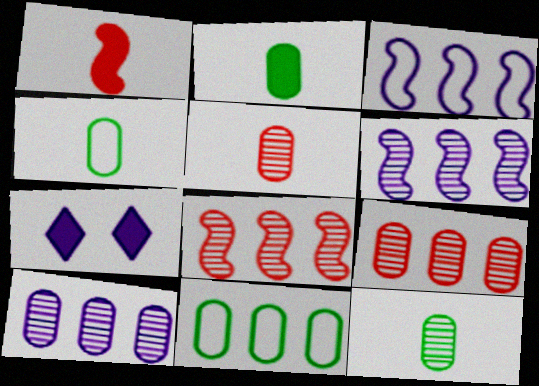[[2, 4, 12], 
[4, 7, 8]]